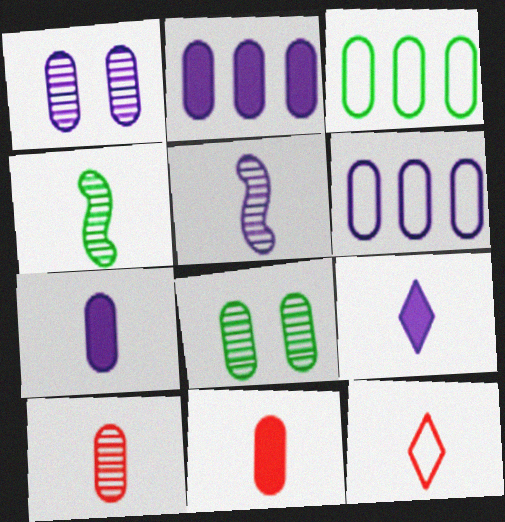[[1, 3, 11], 
[1, 6, 7], 
[4, 7, 12], 
[6, 8, 11]]